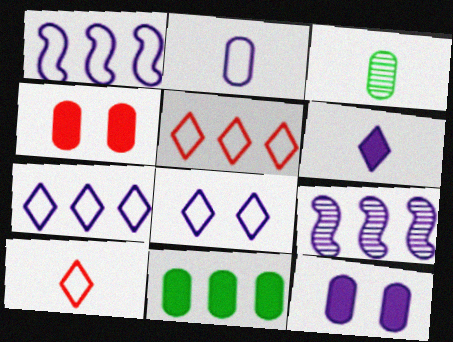[[1, 2, 8], 
[5, 9, 11]]